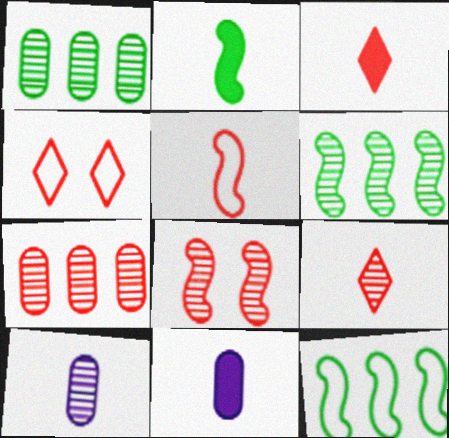[[2, 3, 11], 
[4, 6, 11], 
[7, 8, 9]]